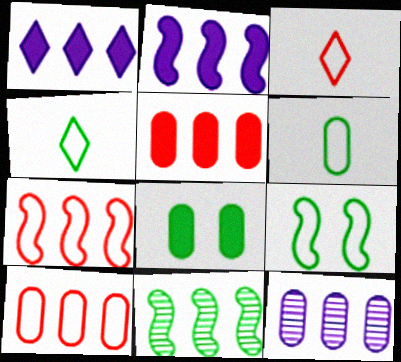[[1, 10, 11], 
[2, 7, 11], 
[4, 8, 11]]